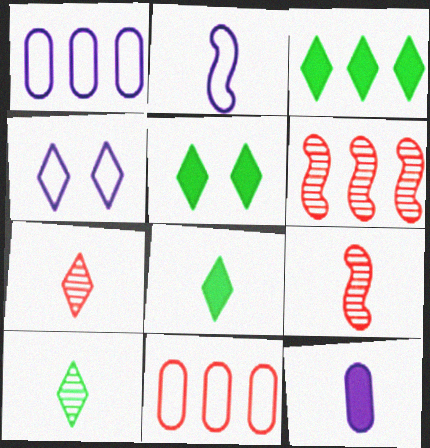[[1, 2, 4], 
[1, 3, 6], 
[1, 5, 9], 
[3, 4, 7], 
[3, 5, 8]]